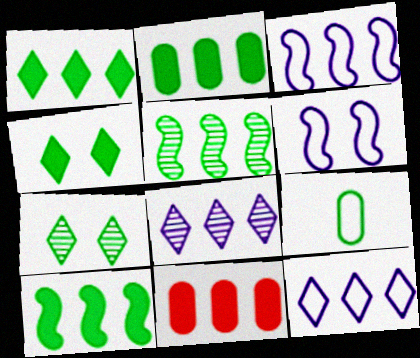[[1, 2, 10], 
[4, 5, 9], 
[5, 11, 12], 
[7, 9, 10]]